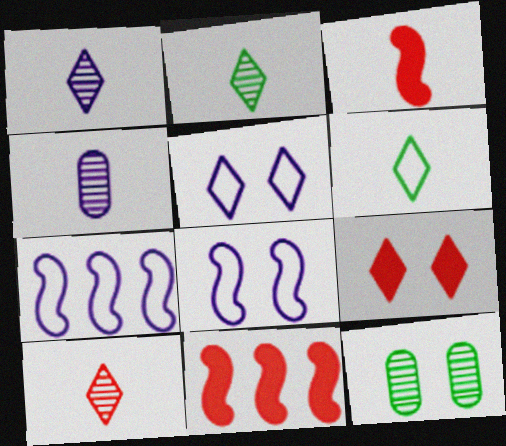[[1, 2, 10], 
[3, 4, 6], 
[8, 9, 12]]